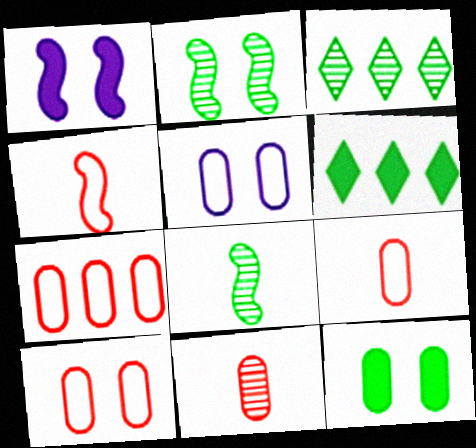[[1, 3, 9], 
[7, 9, 10]]